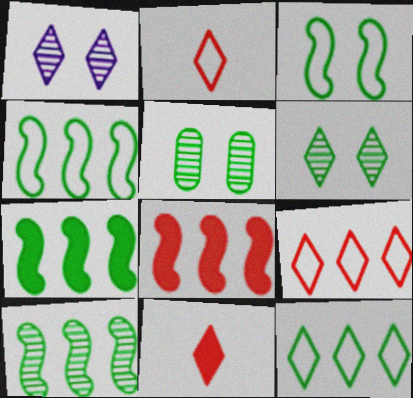[[1, 11, 12], 
[4, 7, 10]]